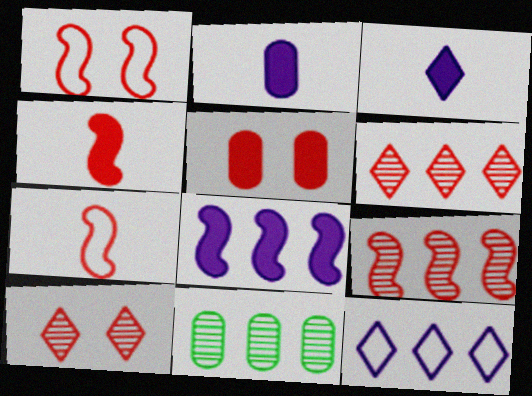[[1, 3, 11], 
[1, 4, 9], 
[1, 5, 10], 
[5, 6, 7]]